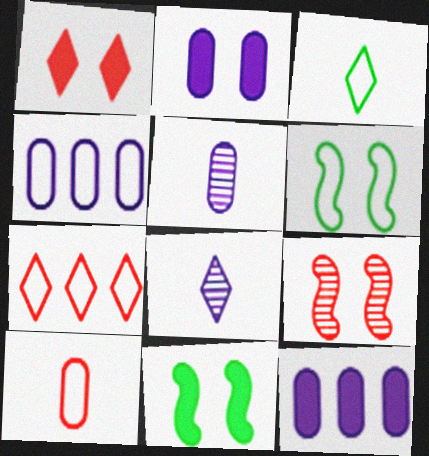[[1, 2, 11], 
[2, 4, 5], 
[3, 9, 12], 
[5, 7, 11]]